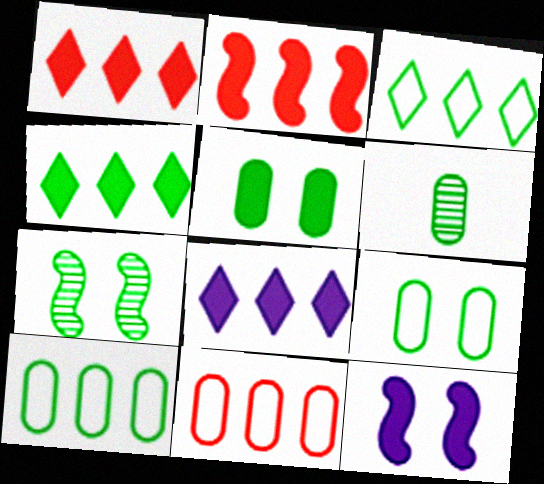[[1, 4, 8], 
[5, 6, 10]]